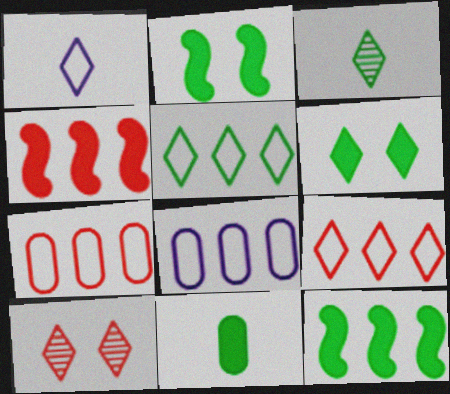[[3, 5, 6], 
[6, 11, 12]]